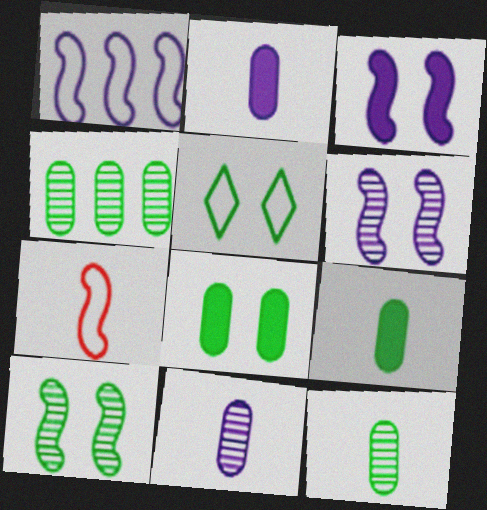[[5, 8, 10]]